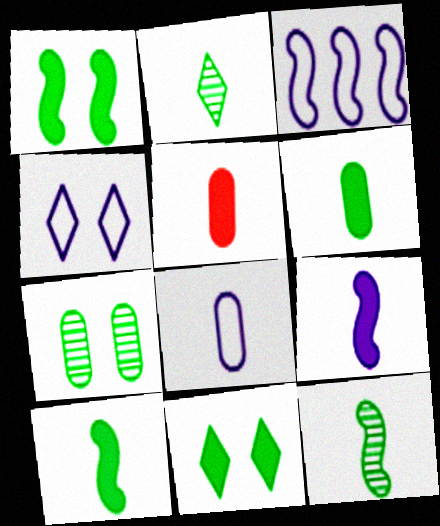[[3, 4, 8]]